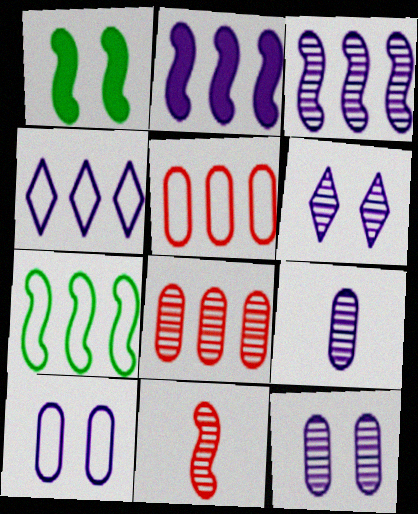[[3, 6, 9], 
[4, 5, 7]]